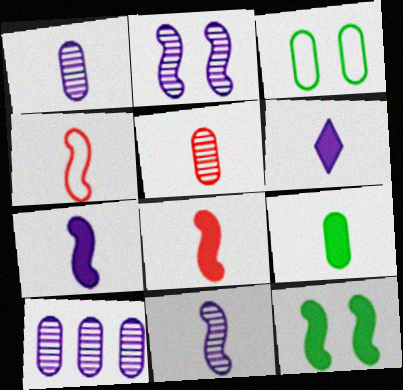[[6, 8, 9]]